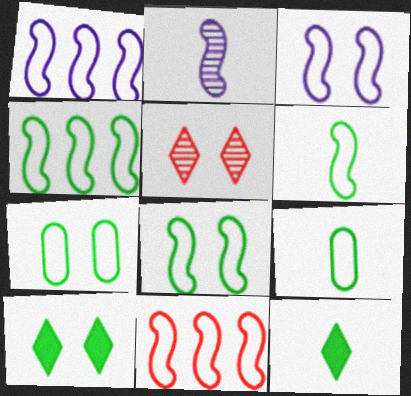[[1, 4, 11], 
[3, 6, 11], 
[4, 6, 8]]